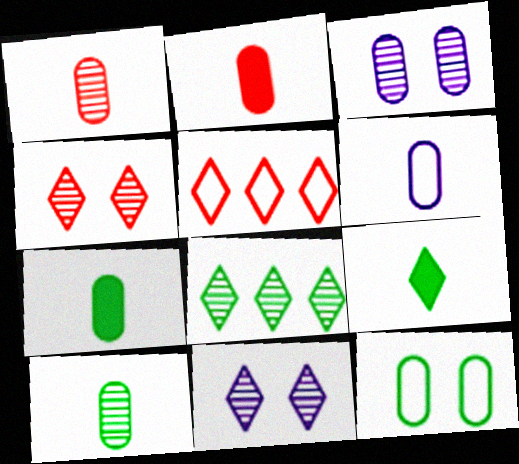[[1, 6, 7], 
[2, 6, 10], 
[5, 9, 11]]